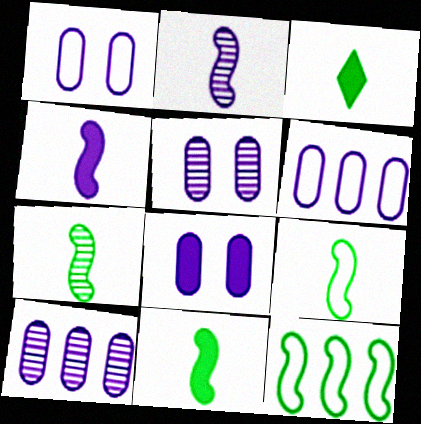[[1, 5, 8], 
[7, 9, 11]]